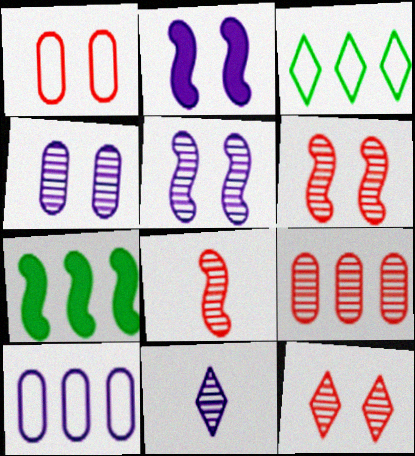[[1, 7, 11], 
[2, 10, 11], 
[8, 9, 12]]